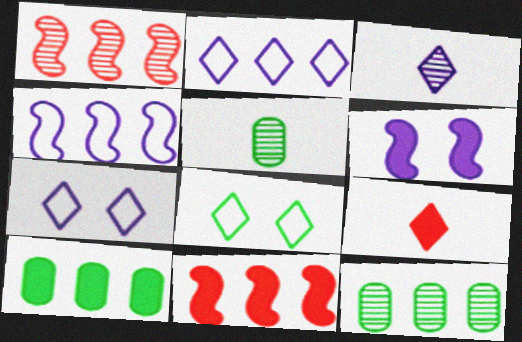[[1, 2, 10], 
[2, 11, 12], 
[5, 7, 11], 
[6, 9, 10]]